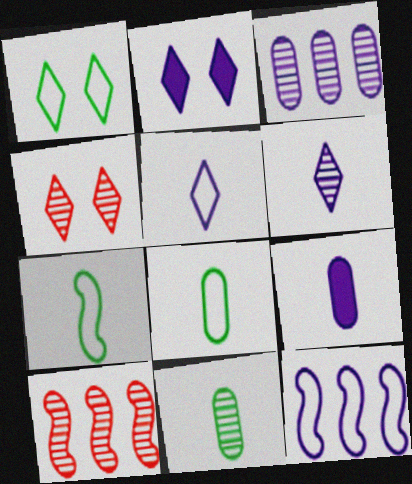[[1, 2, 4], 
[1, 9, 10], 
[2, 8, 10]]